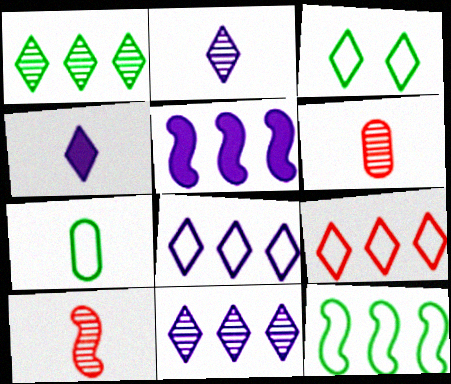[[3, 5, 6], 
[3, 7, 12], 
[4, 7, 10]]